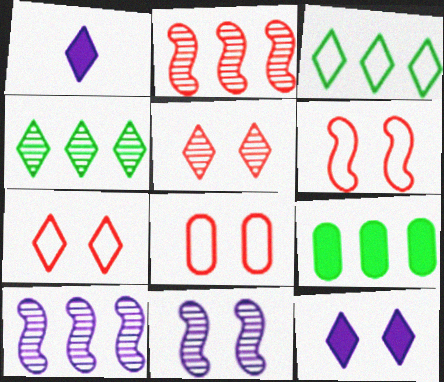[[1, 3, 5], 
[1, 4, 7], 
[6, 7, 8]]